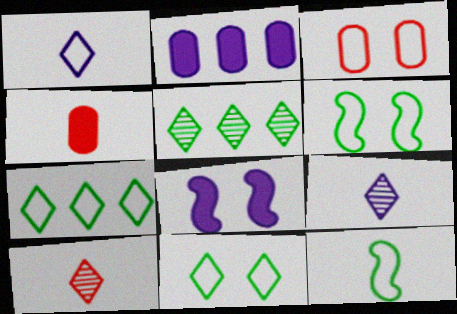[[2, 6, 10], 
[4, 9, 12]]